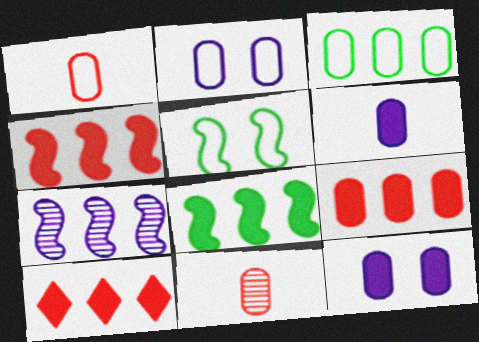[[1, 2, 3], 
[3, 7, 10], 
[3, 11, 12], 
[4, 9, 10]]